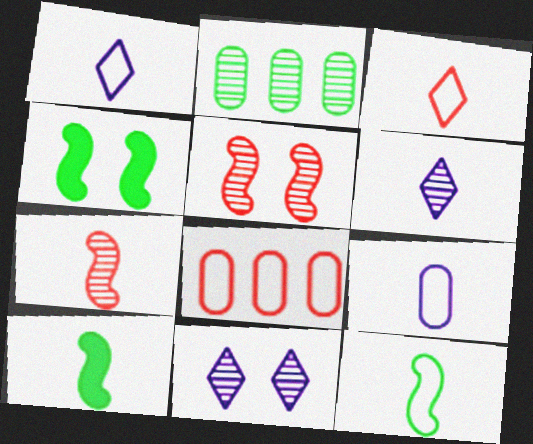[[2, 5, 6], 
[2, 7, 11], 
[3, 9, 12], 
[4, 6, 8], 
[8, 10, 11]]